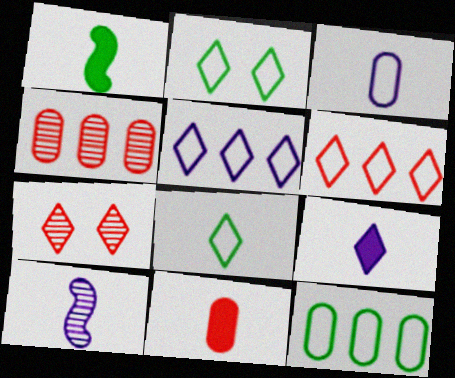[[1, 9, 11], 
[3, 9, 10], 
[8, 10, 11]]